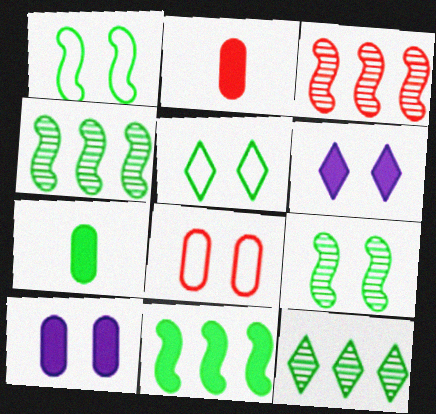[[1, 7, 12], 
[2, 6, 11], 
[4, 5, 7], 
[6, 8, 9]]